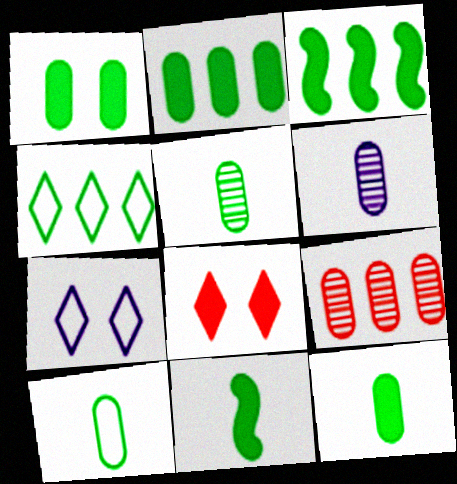[[1, 2, 12], 
[5, 10, 12], 
[7, 9, 11]]